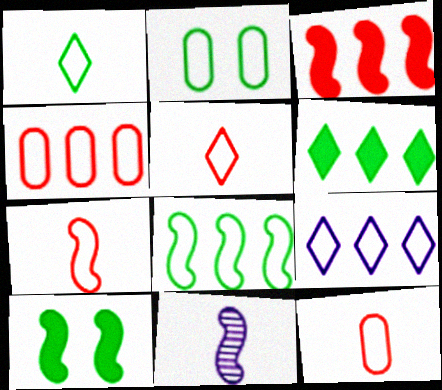[[1, 2, 8], 
[2, 7, 9], 
[4, 8, 9], 
[5, 7, 12]]